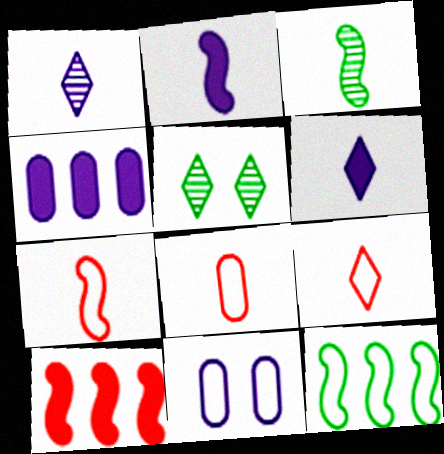[[2, 3, 7], 
[3, 6, 8], 
[4, 5, 7], 
[7, 8, 9], 
[9, 11, 12]]